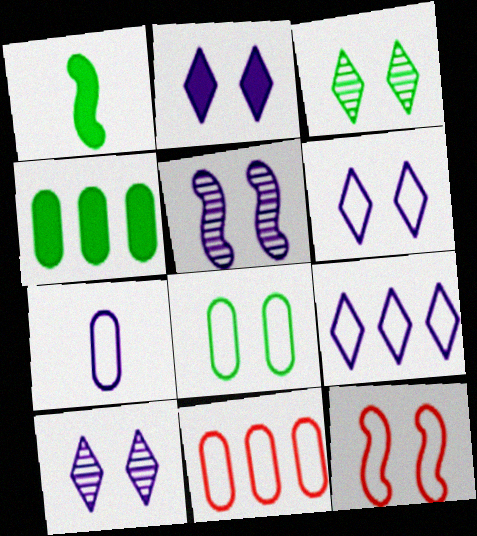[[1, 10, 11], 
[2, 6, 10], 
[6, 8, 12], 
[7, 8, 11]]